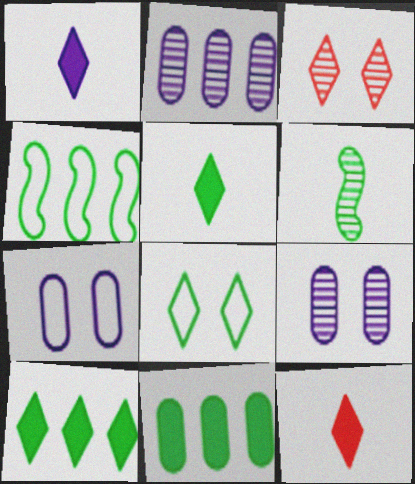[[1, 5, 12], 
[2, 3, 6], 
[4, 9, 12], 
[6, 8, 11]]